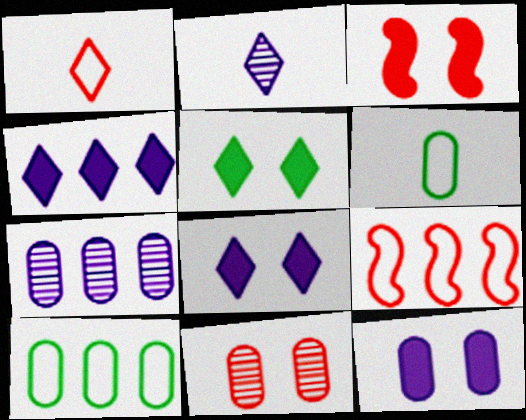[[2, 3, 10], 
[3, 5, 12]]